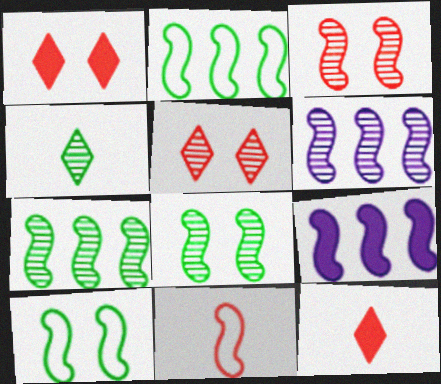[[8, 9, 11]]